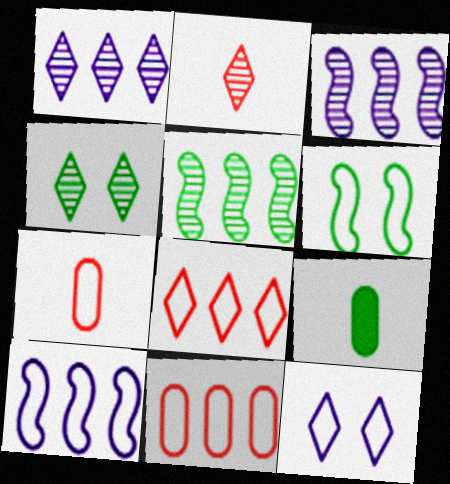[[1, 2, 4]]